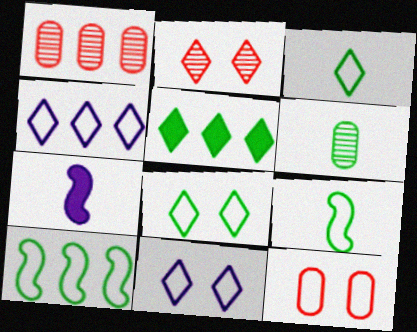[[1, 7, 8], 
[4, 9, 12]]